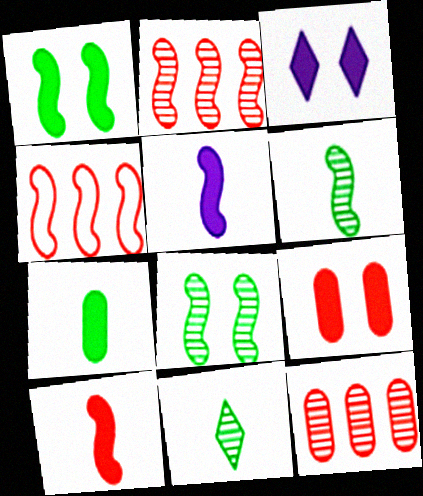[[1, 3, 9], 
[4, 5, 8]]